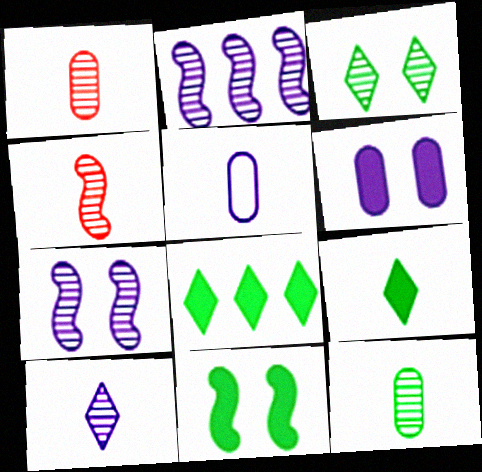[[1, 2, 3], 
[4, 5, 9], 
[4, 10, 12]]